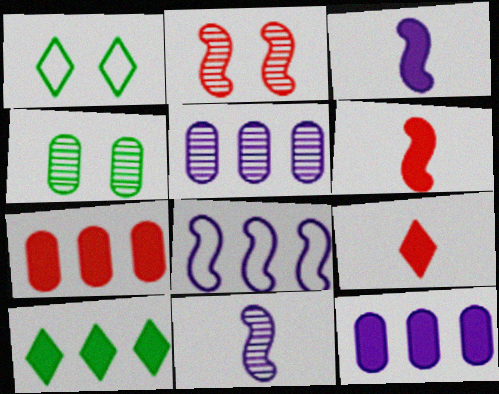[[1, 5, 6], 
[1, 7, 11], 
[4, 8, 9]]